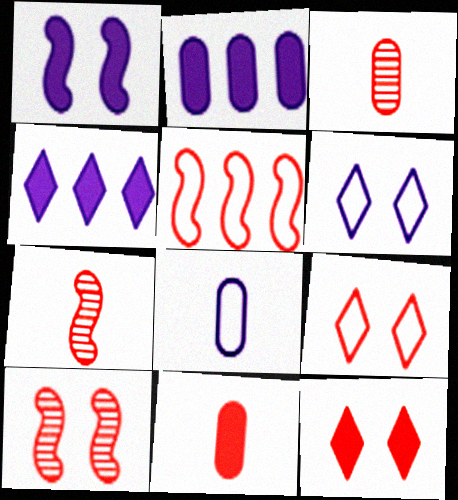[[3, 5, 12]]